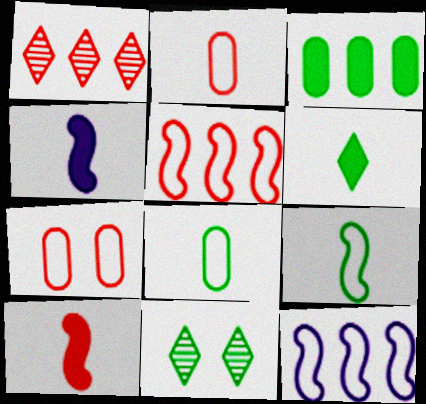[[1, 3, 12], 
[1, 7, 10], 
[3, 9, 11]]